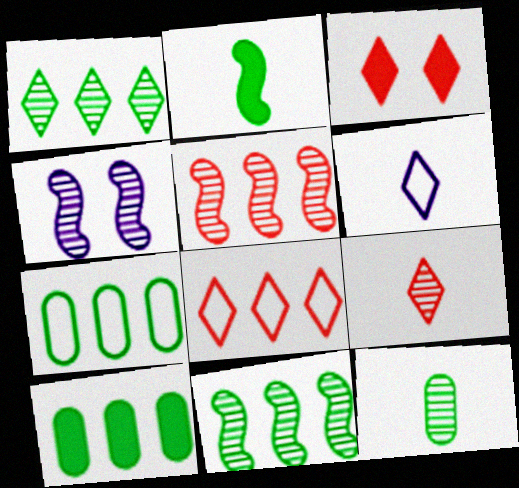[[1, 3, 6], 
[3, 8, 9]]